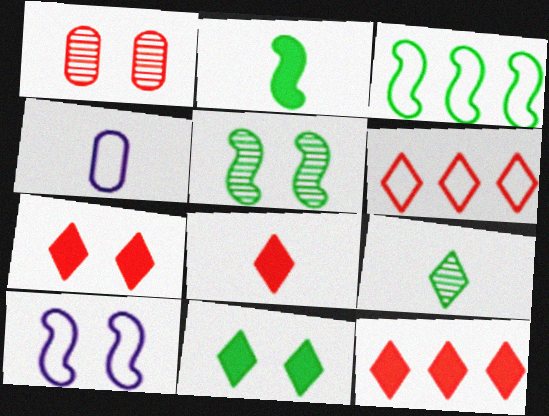[[1, 10, 11], 
[2, 3, 5], 
[4, 5, 12], 
[7, 8, 12]]